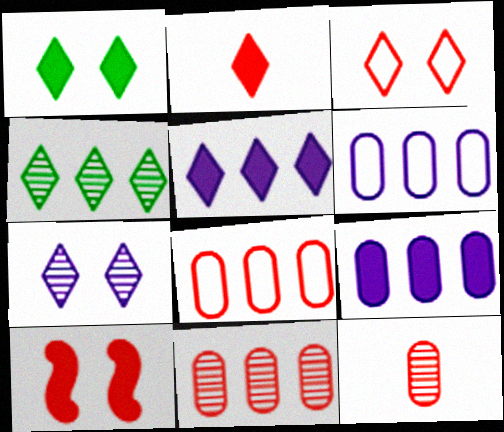[[1, 2, 5], 
[1, 3, 7]]